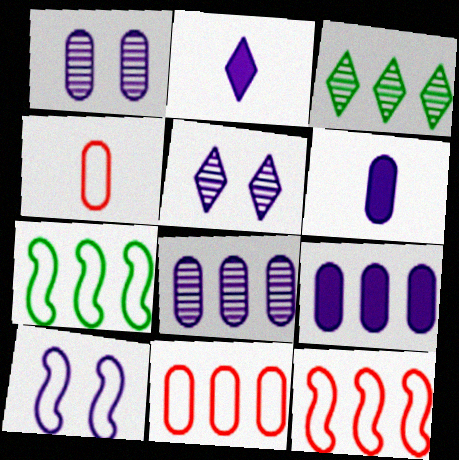[[2, 8, 10], 
[3, 9, 12]]